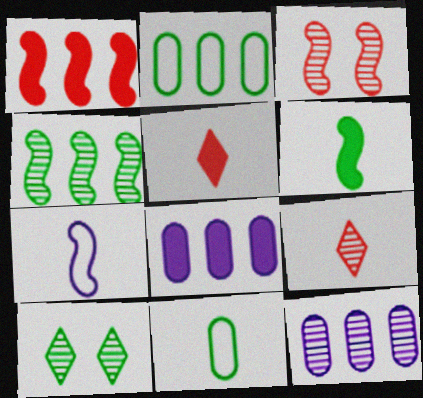[[2, 6, 10]]